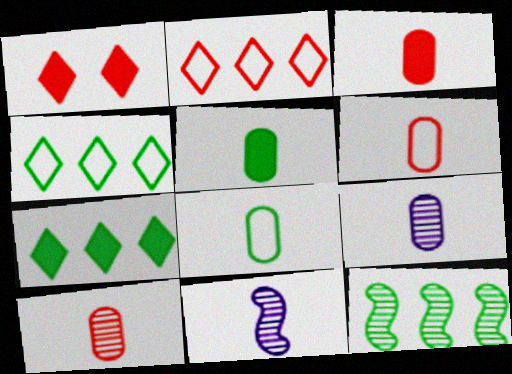[[3, 6, 10], 
[3, 8, 9], 
[5, 6, 9]]